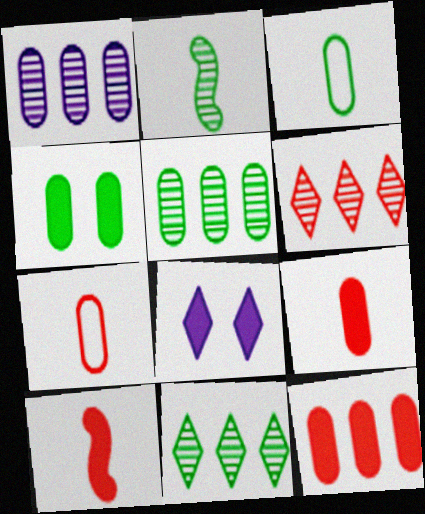[[1, 4, 7], 
[3, 4, 5]]